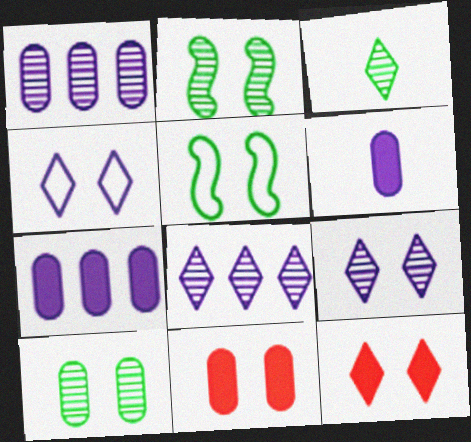[[2, 4, 11], 
[5, 9, 11]]